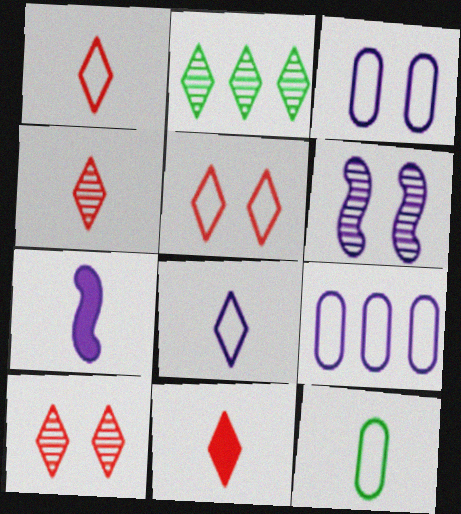[[1, 4, 11], 
[4, 7, 12]]